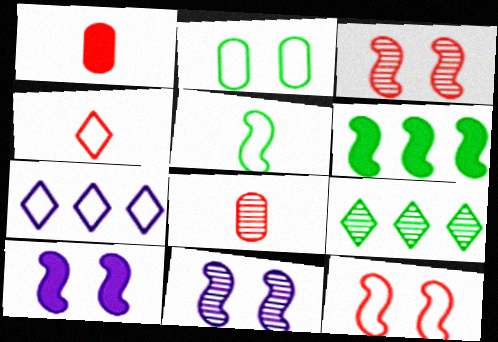[[8, 9, 11]]